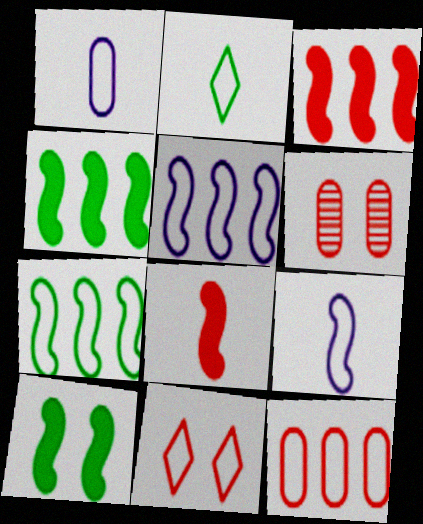[[1, 7, 11]]